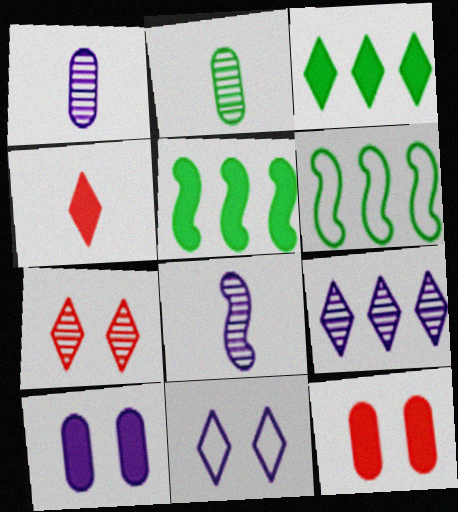[[4, 5, 10]]